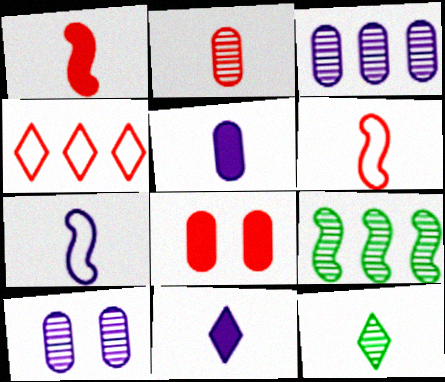[[5, 6, 12]]